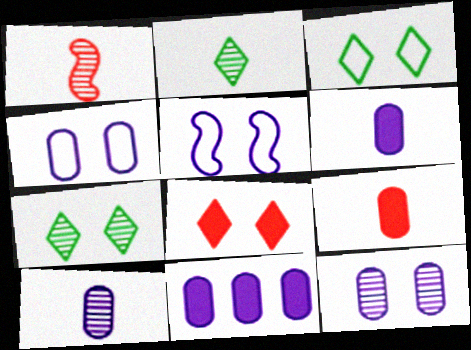[[1, 2, 10], 
[1, 3, 11], 
[4, 10, 11]]